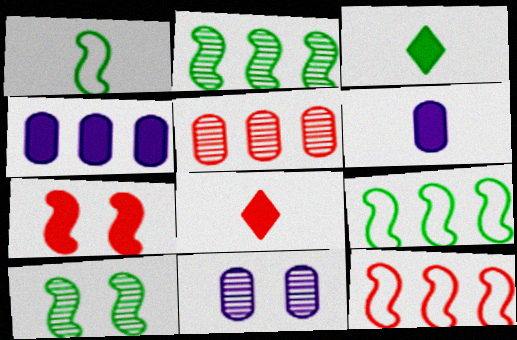[[3, 4, 7], 
[3, 11, 12], 
[8, 9, 11]]